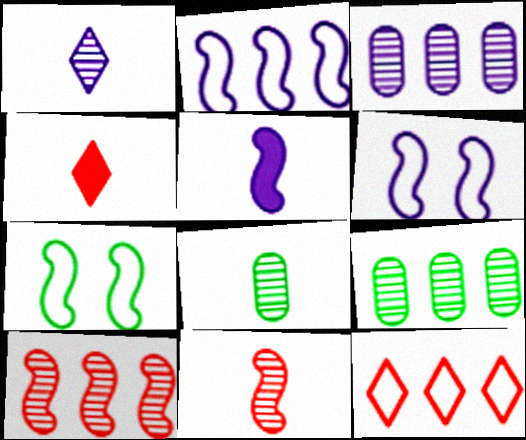[[1, 8, 11], 
[3, 4, 7], 
[4, 6, 9], 
[5, 7, 10]]